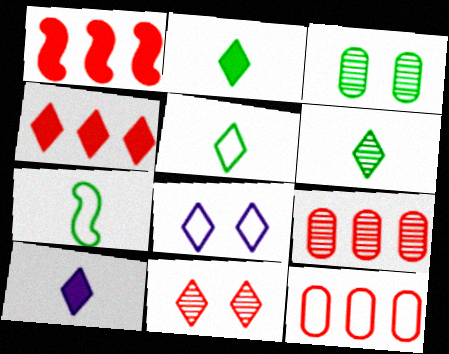[[2, 5, 6], 
[4, 6, 8], 
[7, 8, 12]]